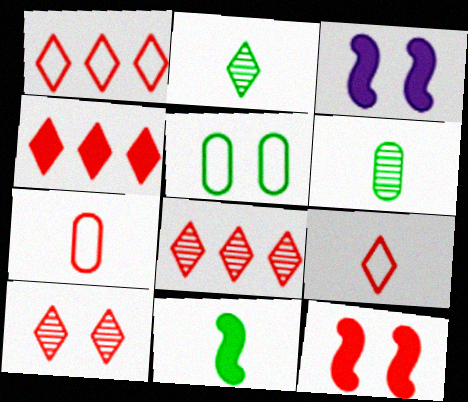[[1, 3, 6], 
[1, 4, 8], 
[3, 5, 10], 
[4, 9, 10], 
[7, 8, 12]]